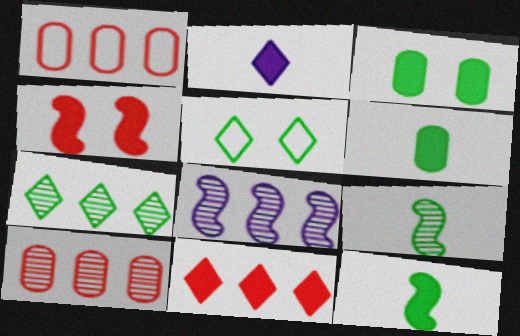[[7, 8, 10]]